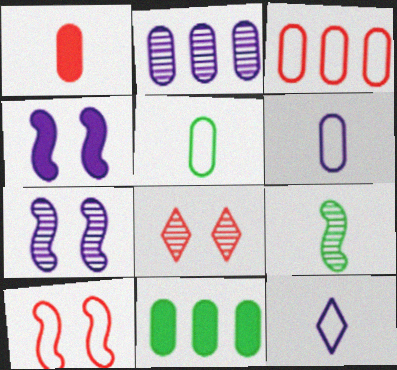[[1, 9, 12], 
[2, 3, 11], 
[2, 4, 12], 
[2, 8, 9]]